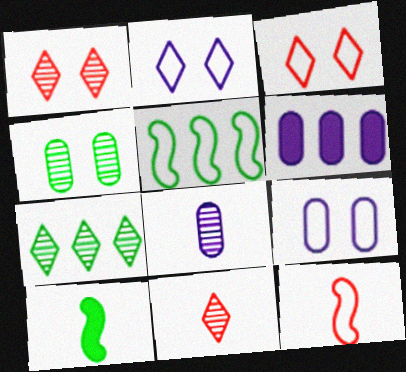[[6, 8, 9]]